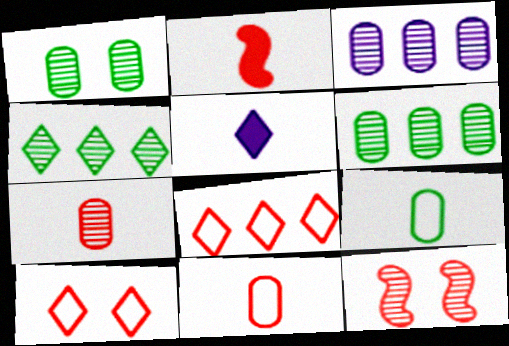[[1, 3, 7], 
[4, 5, 10]]